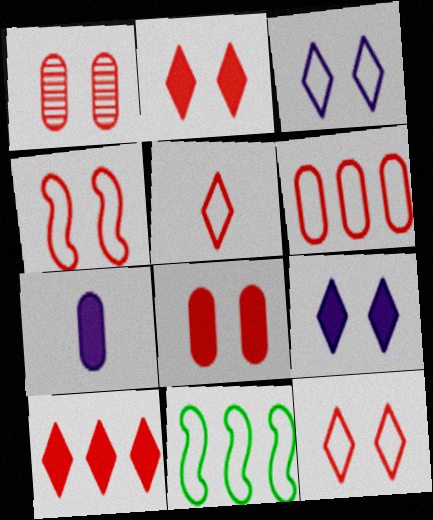[[1, 2, 4], 
[4, 5, 6]]